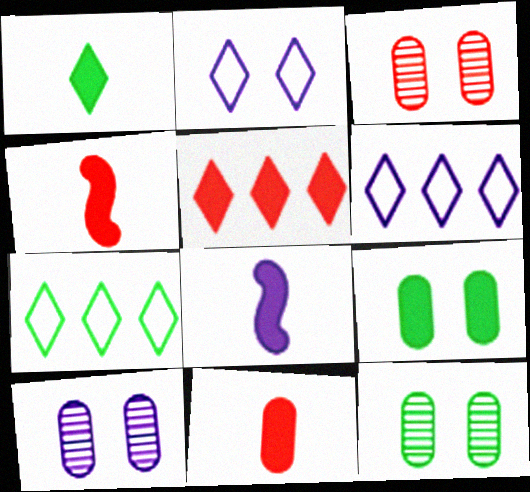[[1, 8, 11], 
[3, 7, 8], 
[3, 10, 12], 
[4, 6, 12], 
[4, 7, 10], 
[5, 8, 9], 
[6, 8, 10]]